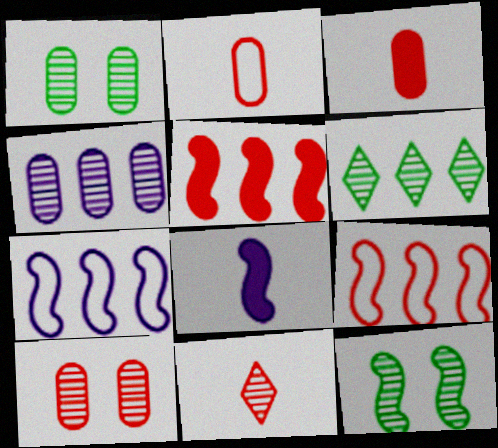[[4, 11, 12], 
[8, 9, 12]]